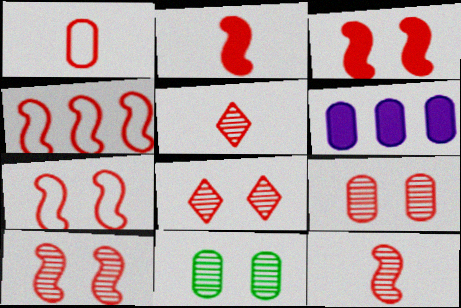[[1, 2, 5], 
[1, 6, 11], 
[2, 4, 10], 
[3, 4, 12], 
[3, 7, 10], 
[8, 9, 10]]